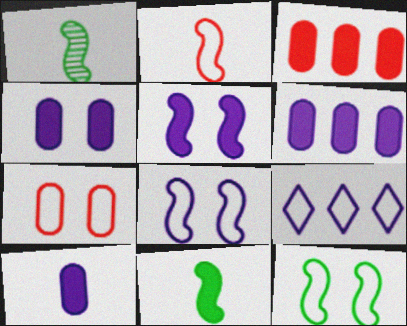[[4, 6, 10]]